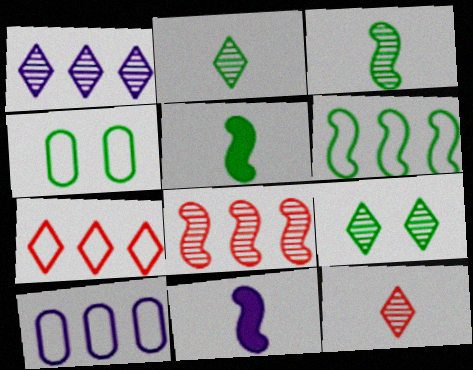[[1, 9, 12], 
[6, 7, 10]]